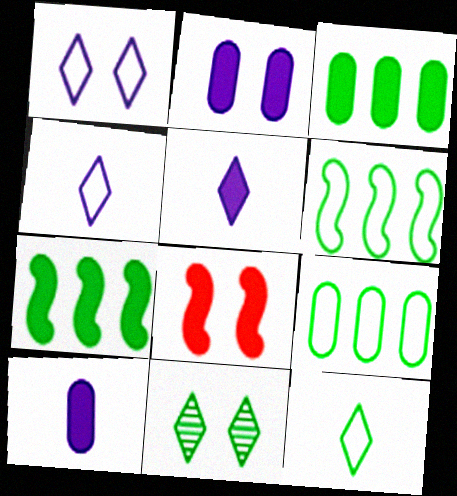[[3, 5, 8]]